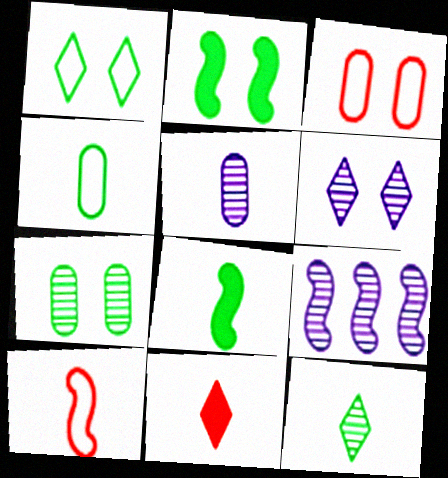[[1, 2, 7], 
[2, 3, 6], 
[2, 9, 10], 
[4, 8, 12], 
[5, 6, 9]]